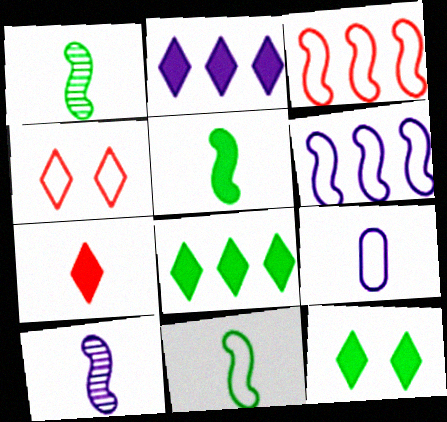[[1, 5, 11], 
[1, 7, 9], 
[2, 7, 12]]